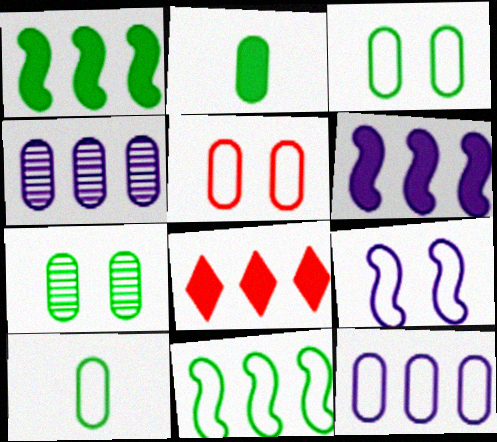[[2, 4, 5], 
[4, 8, 11], 
[5, 10, 12]]